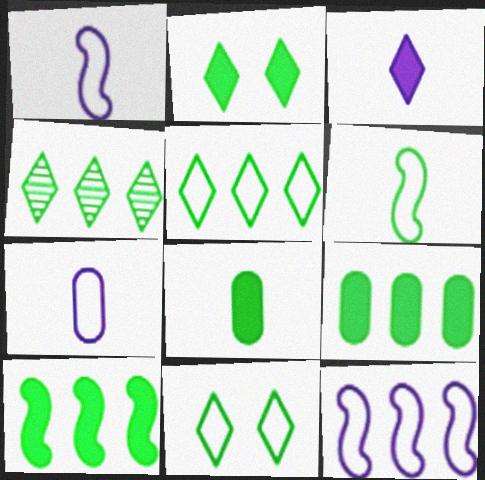[[2, 8, 10]]